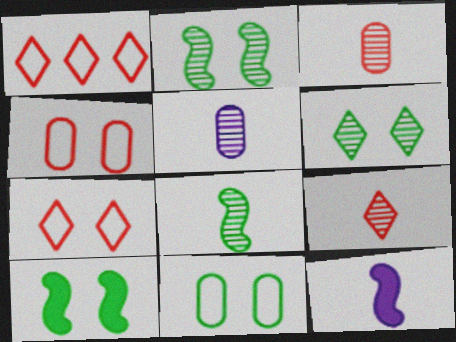[[1, 5, 10], 
[5, 8, 9], 
[6, 10, 11]]